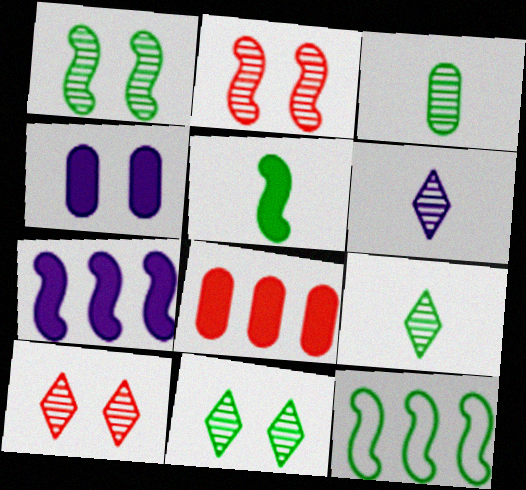[[1, 5, 12]]